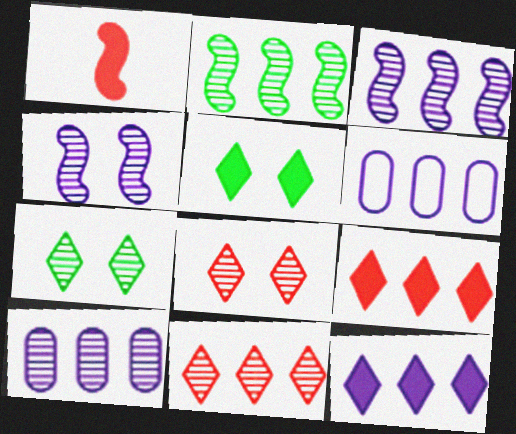[[1, 6, 7], 
[2, 6, 9], 
[2, 10, 11], 
[3, 6, 12]]